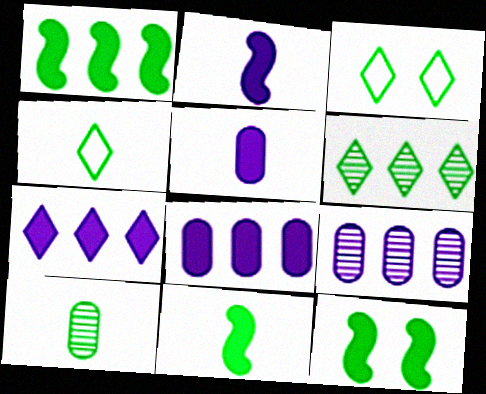[[1, 3, 10], 
[1, 11, 12], 
[4, 10, 11]]